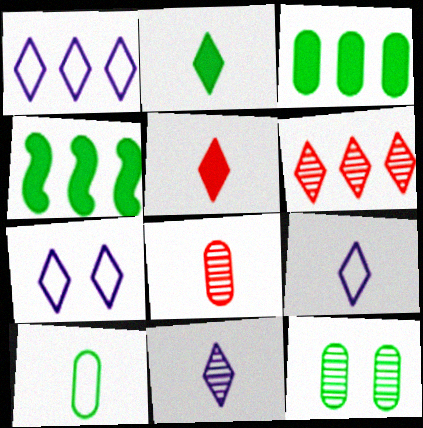[[1, 7, 9], 
[2, 6, 7], 
[3, 10, 12], 
[4, 7, 8]]